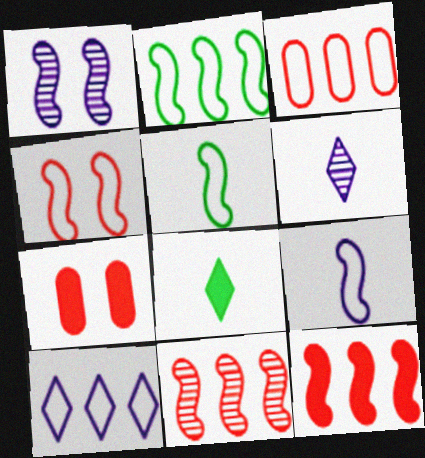[[1, 3, 8], 
[1, 5, 12], 
[2, 3, 10], 
[2, 4, 9], 
[2, 6, 7]]